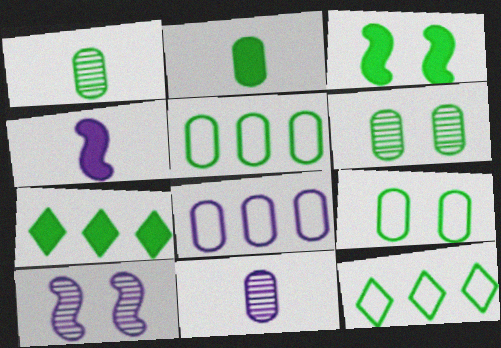[[1, 3, 12], 
[2, 3, 7], 
[2, 5, 6]]